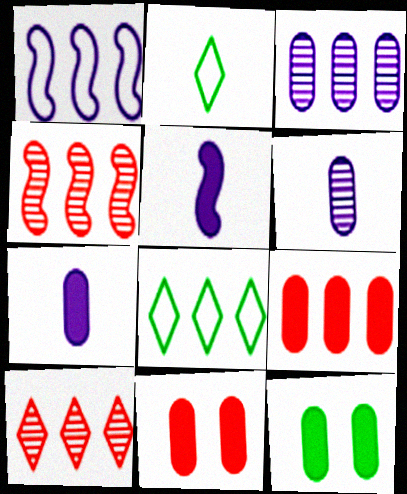[[7, 9, 12]]